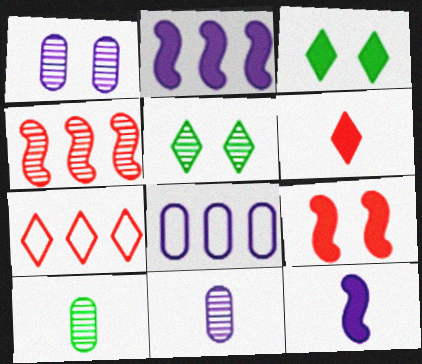[[4, 5, 11]]